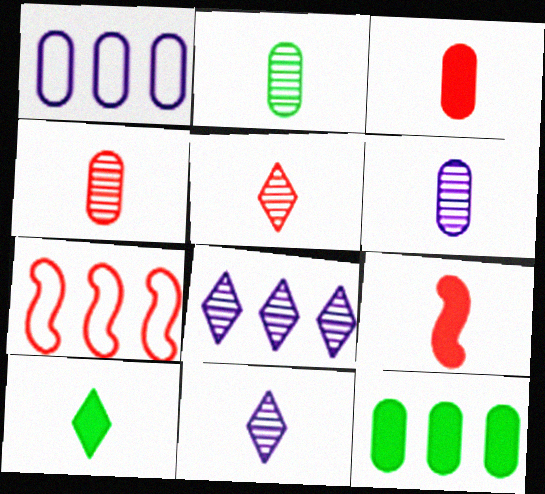[[2, 4, 6], 
[7, 8, 12]]